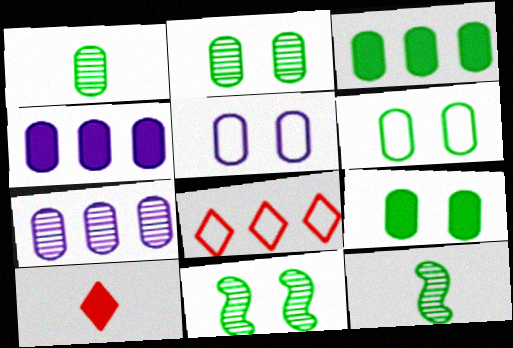[[1, 3, 6], 
[2, 6, 9]]